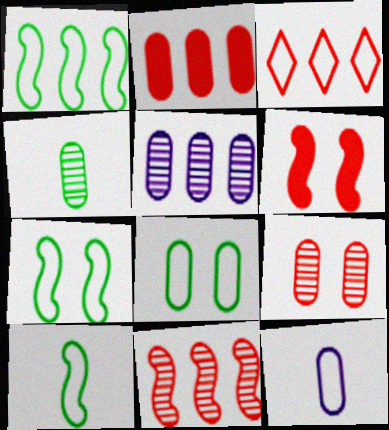[[1, 7, 10], 
[2, 3, 11], 
[3, 7, 12], 
[4, 5, 9]]